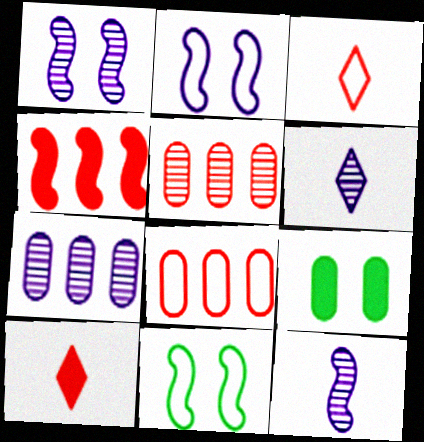[[1, 6, 7], 
[4, 11, 12], 
[7, 10, 11]]